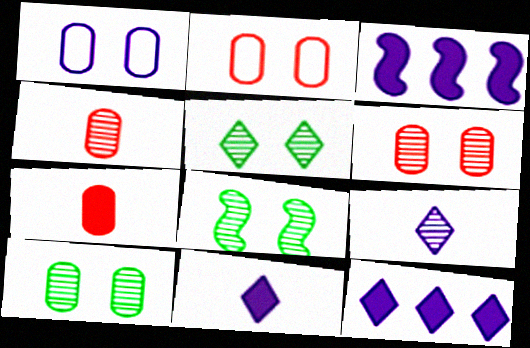[[1, 3, 9], 
[5, 8, 10]]